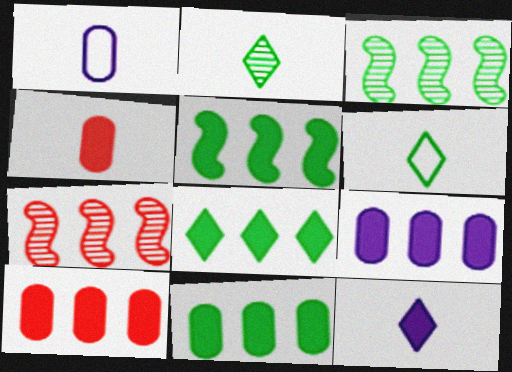[[5, 8, 11], 
[9, 10, 11]]